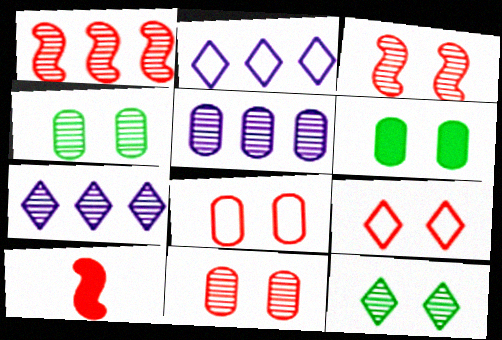[[2, 4, 10]]